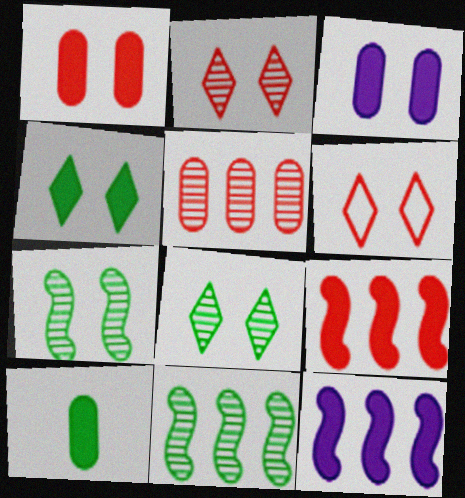[[3, 6, 7]]